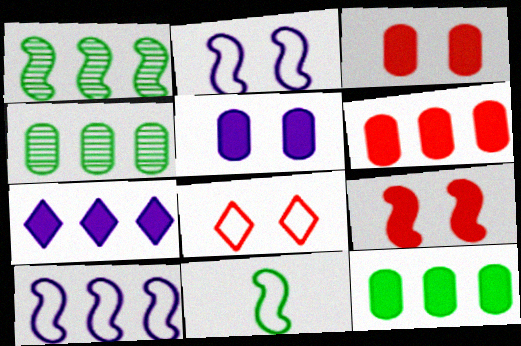[]